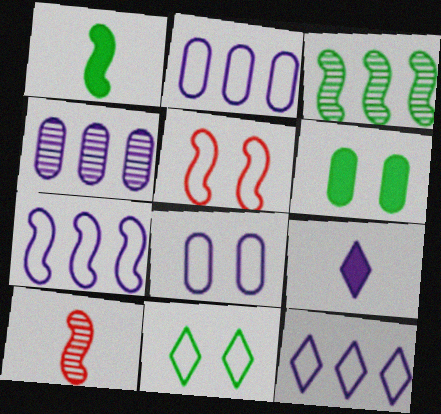[[2, 7, 12], 
[5, 8, 11], 
[6, 10, 12]]